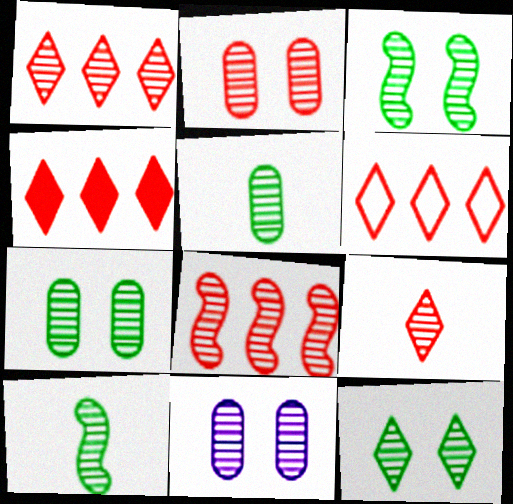[[1, 4, 6], 
[1, 10, 11], 
[2, 7, 11], 
[2, 8, 9], 
[3, 7, 12]]